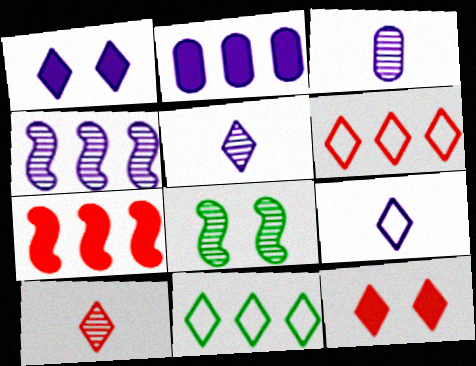[[1, 10, 11], 
[5, 11, 12], 
[6, 10, 12]]